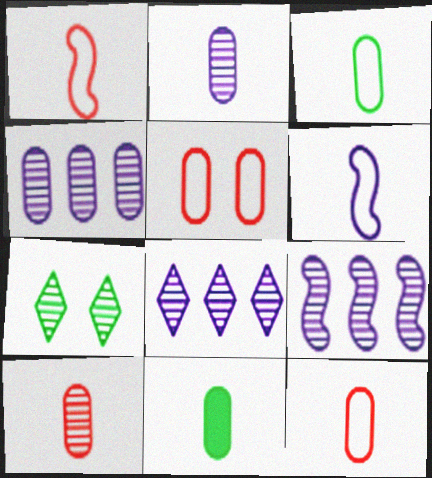[[2, 11, 12], 
[4, 5, 11], 
[4, 8, 9], 
[7, 9, 10]]